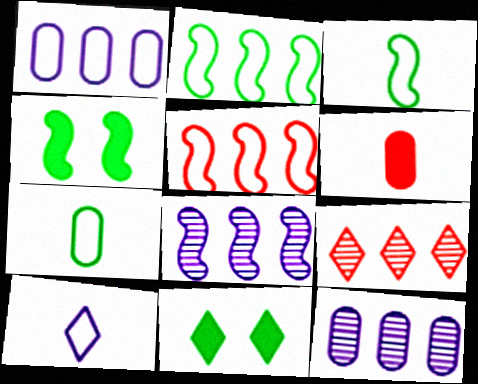[[9, 10, 11]]